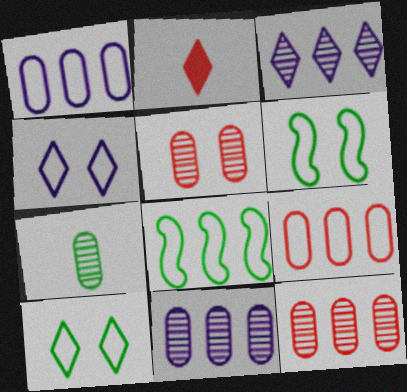[[2, 3, 10], 
[2, 6, 11], 
[5, 7, 11]]